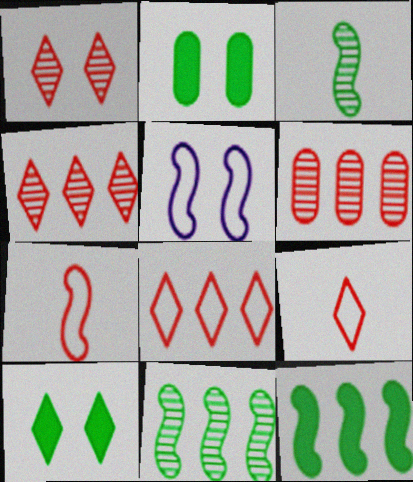[[1, 2, 5]]